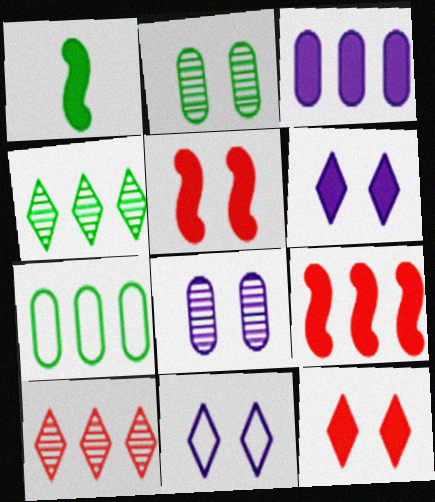[[1, 3, 12], 
[2, 5, 11]]